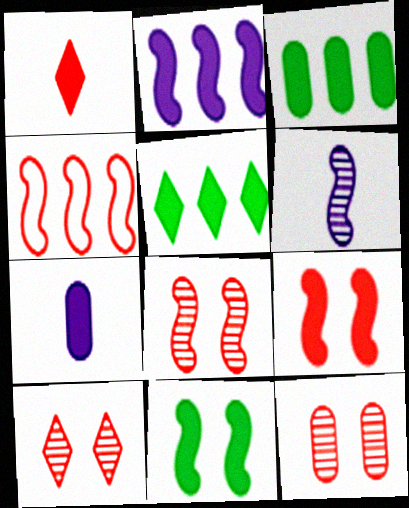[[1, 4, 12], 
[4, 6, 11], 
[5, 7, 9], 
[8, 10, 12]]